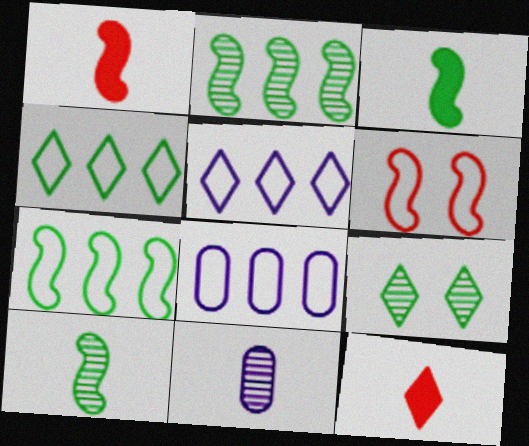[[1, 8, 9], 
[5, 9, 12]]